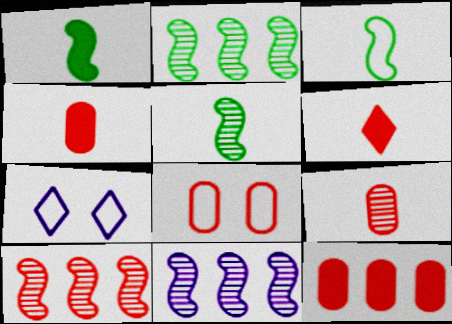[[1, 3, 5], 
[2, 4, 7], 
[2, 10, 11], 
[5, 7, 12], 
[6, 8, 10], 
[8, 9, 12]]